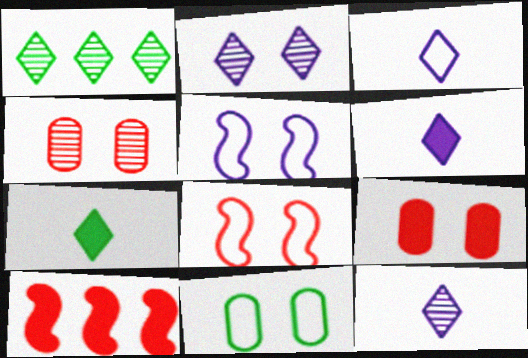[[3, 6, 12], 
[10, 11, 12]]